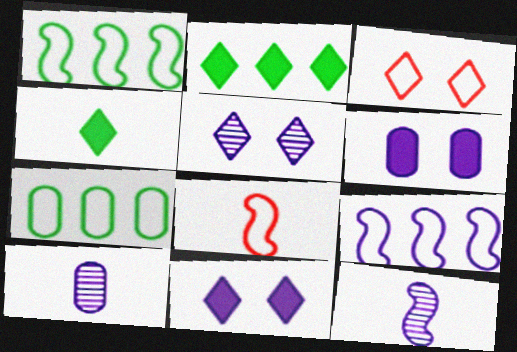[[4, 8, 10], 
[9, 10, 11]]